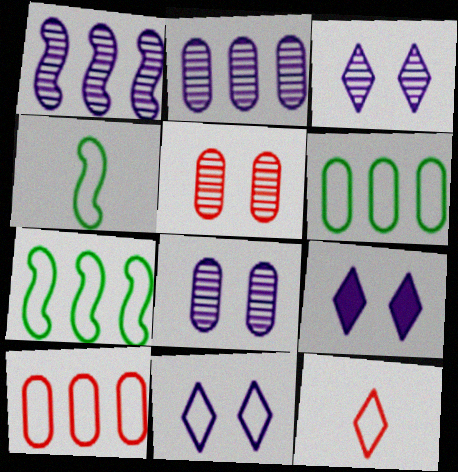[[3, 9, 11], 
[4, 10, 11]]